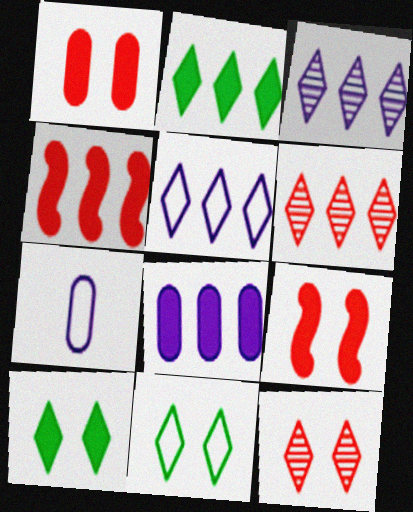[[2, 4, 8], 
[2, 5, 6]]